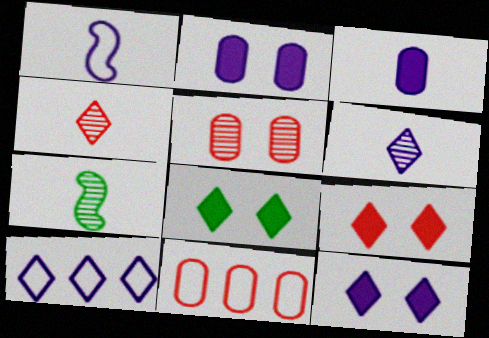[[1, 3, 6], 
[4, 8, 10], 
[6, 10, 12], 
[7, 11, 12], 
[8, 9, 12]]